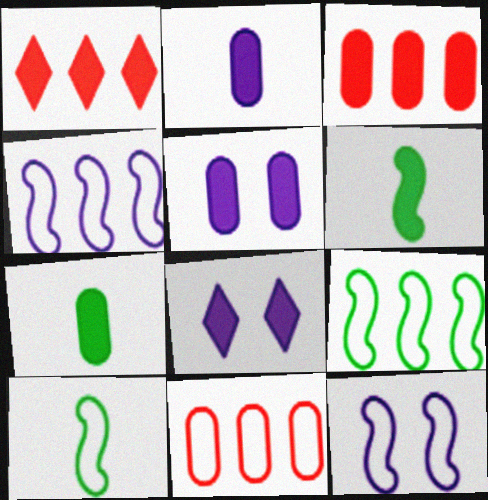[[1, 5, 6], 
[3, 5, 7], 
[3, 6, 8]]